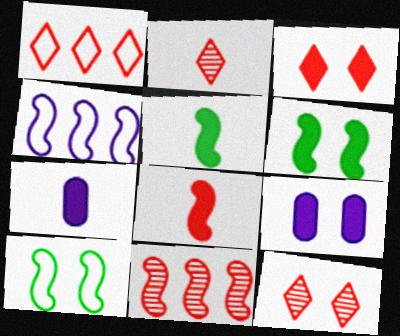[[1, 2, 3], 
[3, 6, 9], 
[9, 10, 12]]